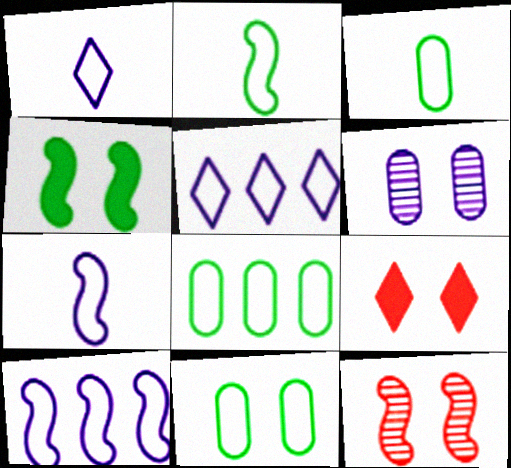[[3, 8, 11]]